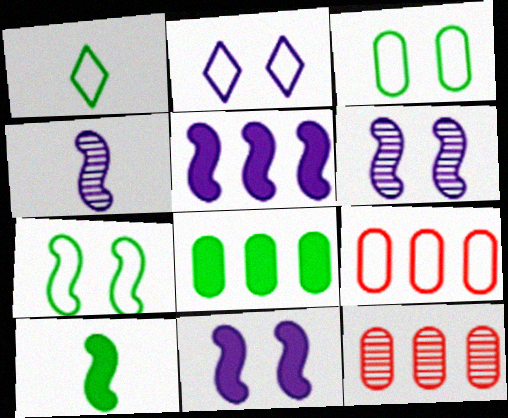[[1, 11, 12], 
[2, 10, 12]]